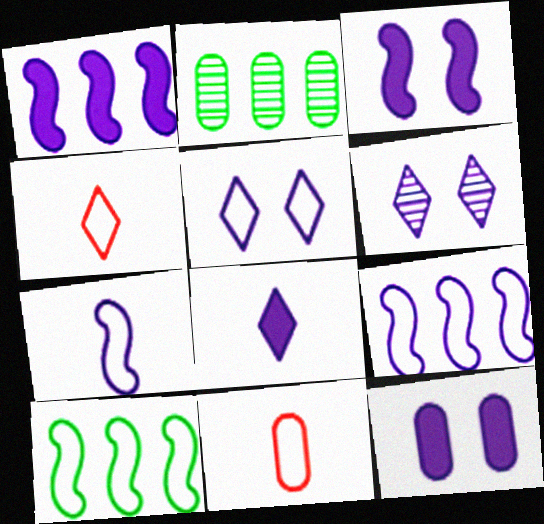[[1, 8, 12], 
[2, 3, 4], 
[2, 11, 12], 
[5, 10, 11]]